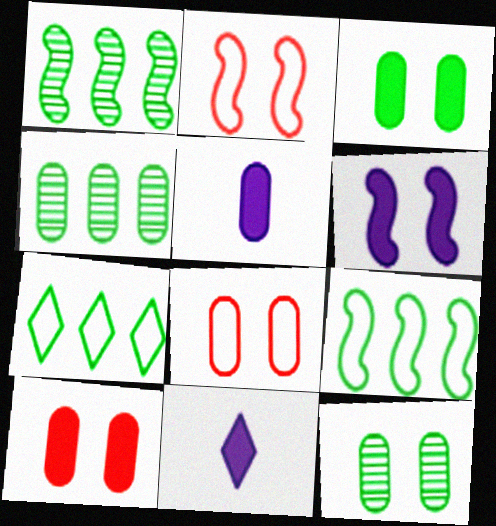[[1, 8, 11], 
[2, 4, 11], 
[4, 5, 8]]